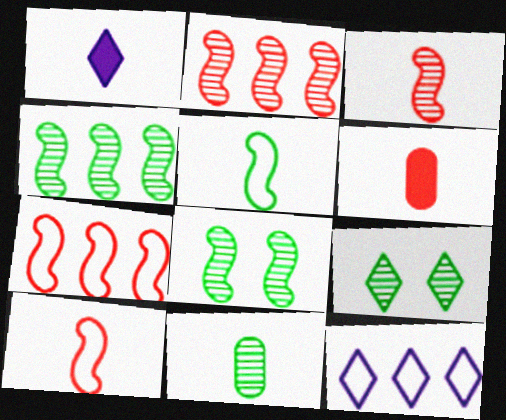[[1, 10, 11], 
[4, 9, 11], 
[6, 8, 12]]